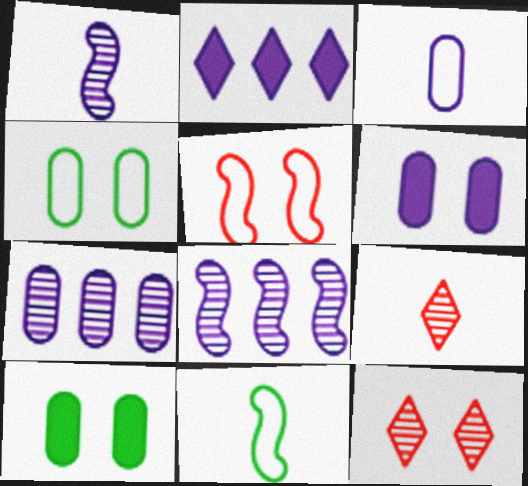[[3, 6, 7]]